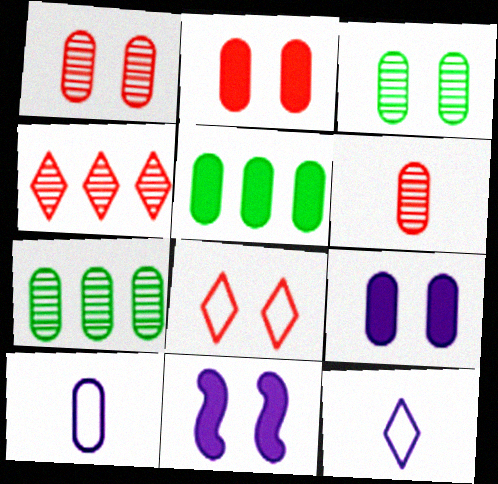[[1, 5, 10], 
[2, 7, 10], 
[3, 8, 11]]